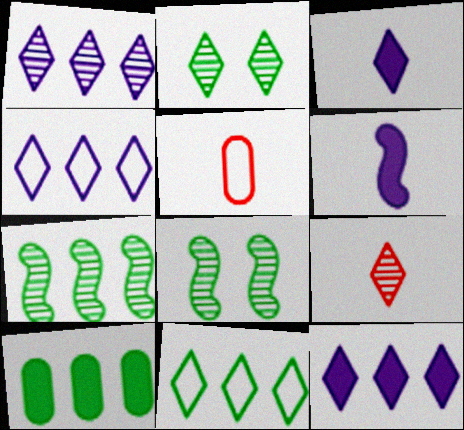[[1, 2, 9], 
[1, 4, 12], 
[5, 8, 12], 
[7, 10, 11]]